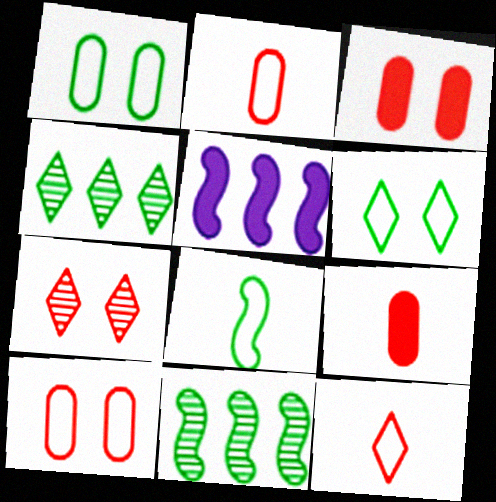[]